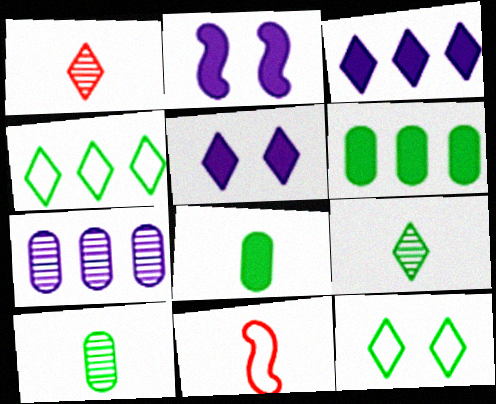[[1, 3, 12], 
[1, 4, 5]]